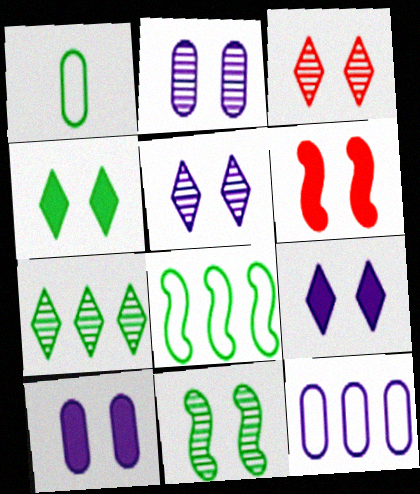[[2, 3, 11], 
[4, 6, 10]]